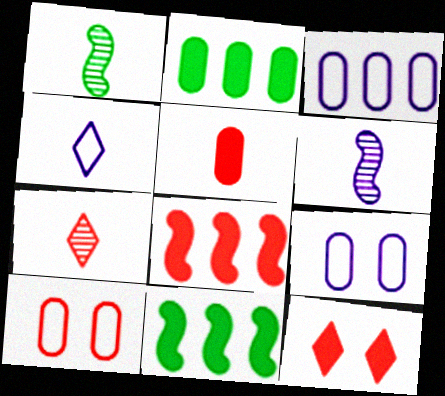[[1, 3, 12], 
[1, 4, 5], 
[5, 8, 12], 
[7, 8, 10], 
[7, 9, 11]]